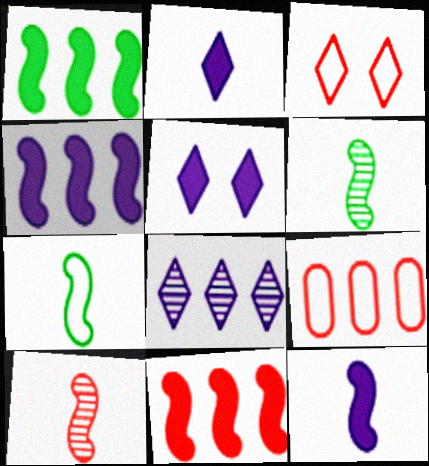[[1, 4, 11], 
[1, 8, 9], 
[5, 6, 9], 
[7, 10, 12]]